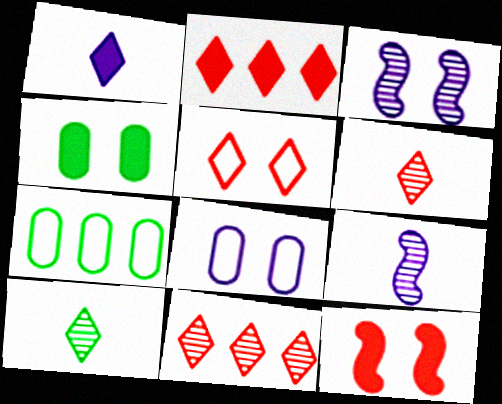[[2, 5, 6], 
[3, 4, 5]]